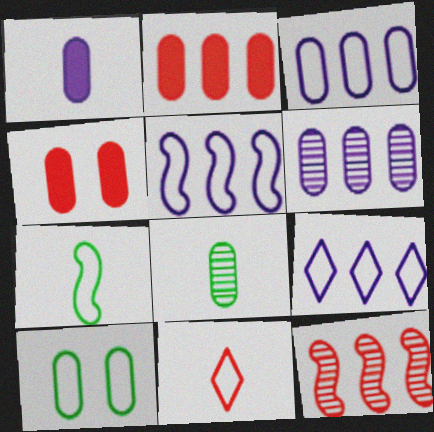[[3, 4, 8], 
[3, 5, 9], 
[4, 11, 12], 
[5, 10, 11]]